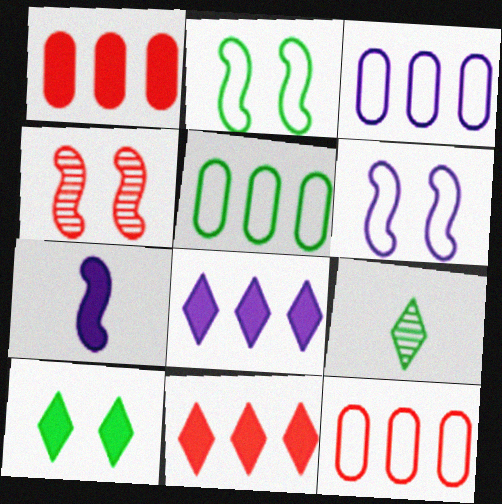[[1, 6, 9], 
[1, 7, 10], 
[3, 5, 12]]